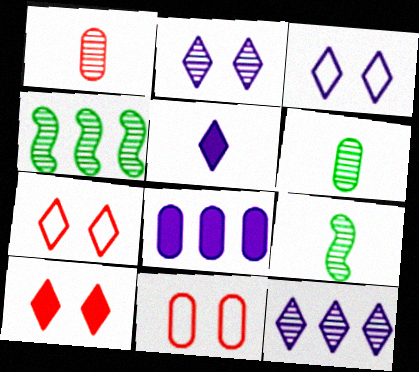[[1, 2, 4], 
[3, 5, 12], 
[4, 5, 11], 
[6, 8, 11], 
[7, 8, 9]]